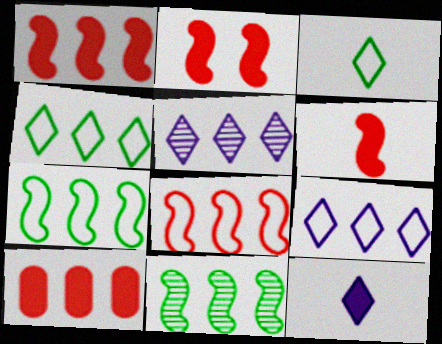[[1, 2, 6], 
[5, 7, 10], 
[9, 10, 11]]